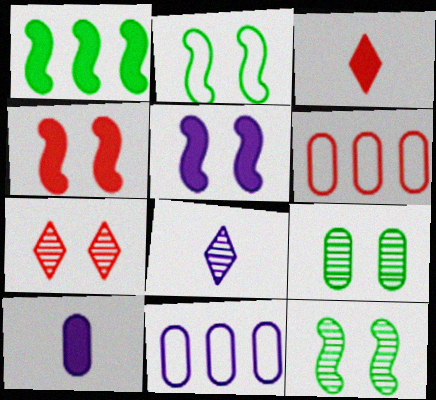[[3, 11, 12], 
[5, 8, 11], 
[6, 9, 10]]